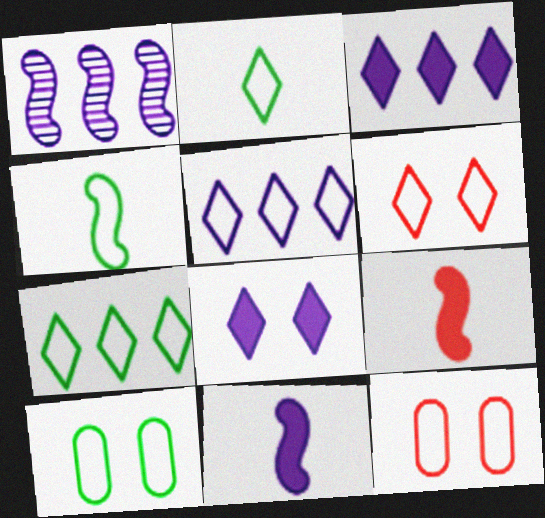[[2, 5, 6], 
[4, 5, 12], 
[4, 7, 10]]